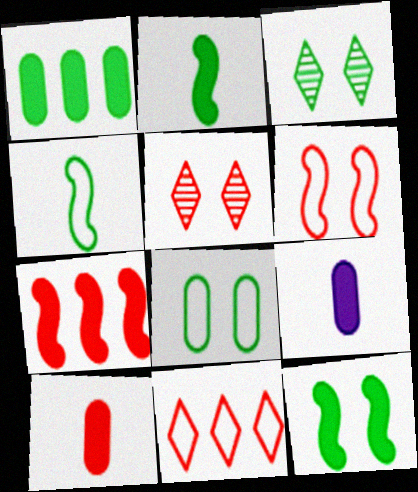[[1, 3, 4], 
[3, 8, 12]]